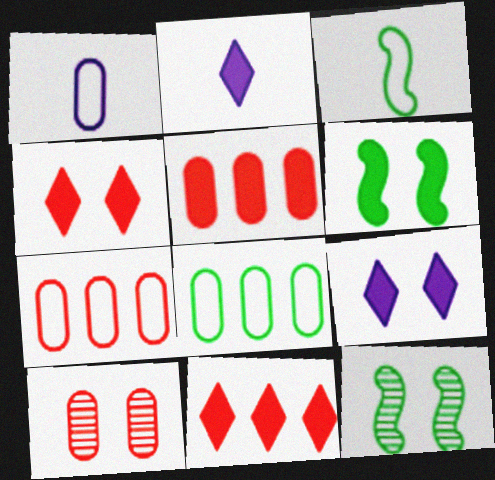[[1, 11, 12], 
[2, 5, 6], 
[2, 7, 12]]